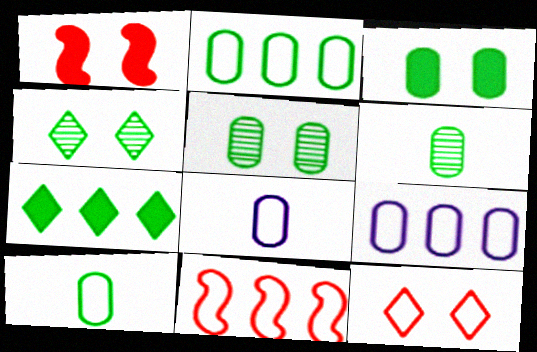[[2, 3, 6]]